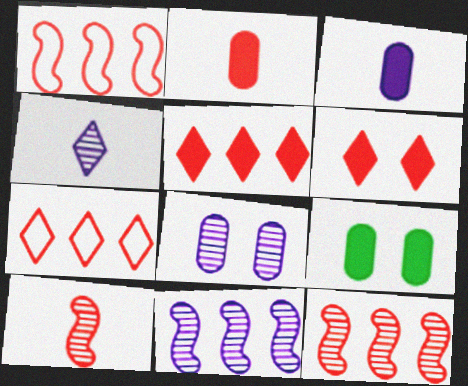[[1, 4, 9], 
[4, 8, 11]]